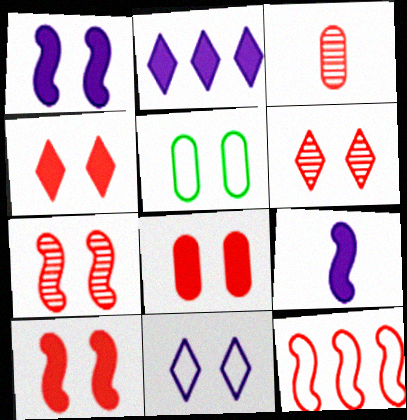[[1, 5, 6], 
[3, 4, 12], 
[4, 8, 10]]